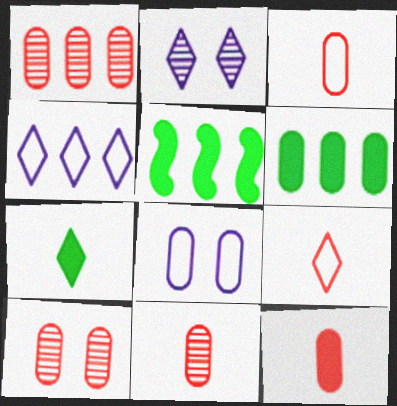[[1, 4, 5], 
[1, 10, 11], 
[2, 3, 5], 
[3, 11, 12], 
[6, 8, 11]]